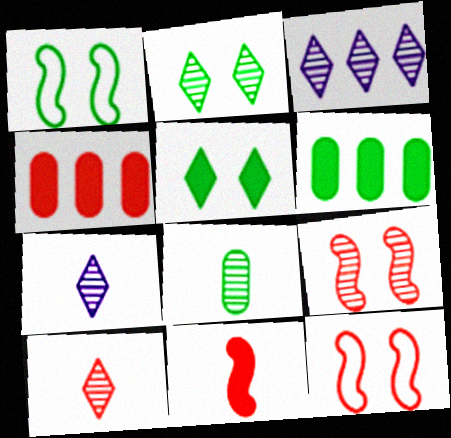[[1, 4, 7], 
[2, 3, 10], 
[3, 8, 9], 
[4, 10, 12], 
[6, 7, 12]]